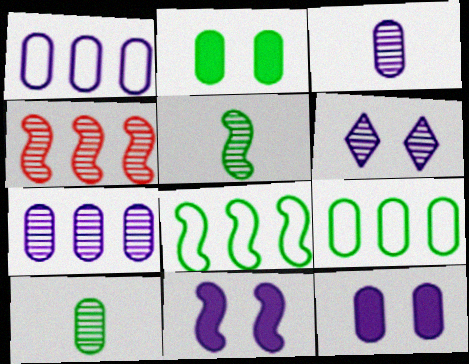[[1, 3, 12], 
[2, 9, 10], 
[4, 6, 10]]